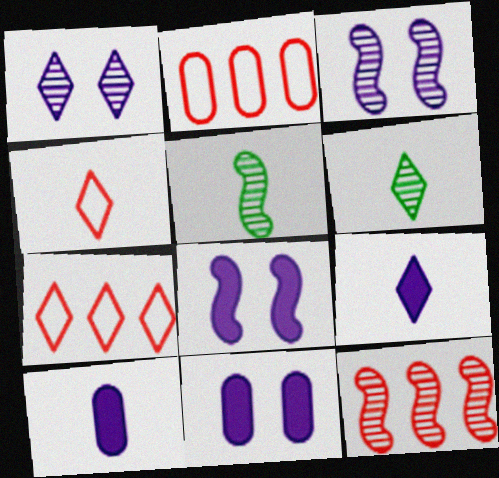[[2, 6, 8], 
[3, 5, 12], 
[4, 5, 10], 
[4, 6, 9], 
[5, 7, 11]]